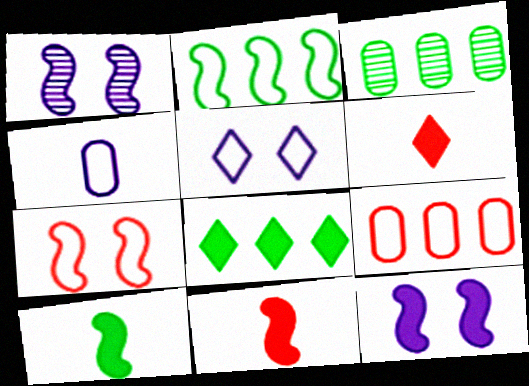[[1, 2, 11], 
[2, 3, 8], 
[3, 5, 11]]